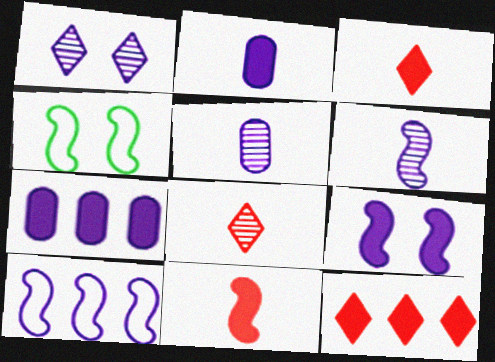[[1, 2, 10], 
[4, 5, 12], 
[4, 7, 8], 
[6, 9, 10]]